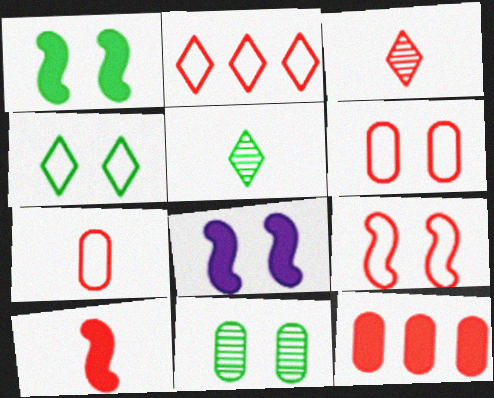[[1, 4, 11], 
[2, 7, 9], 
[3, 7, 10], 
[3, 9, 12]]